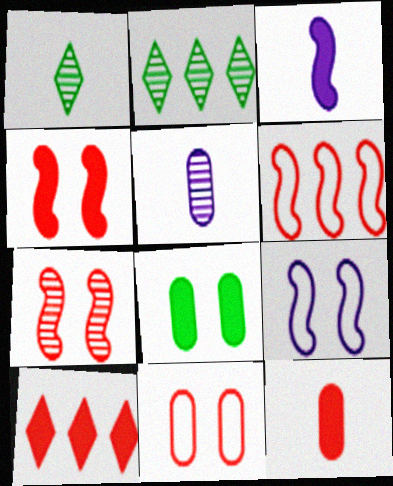[[2, 3, 11], 
[2, 5, 7], 
[2, 9, 12], 
[3, 8, 10], 
[4, 10, 12]]